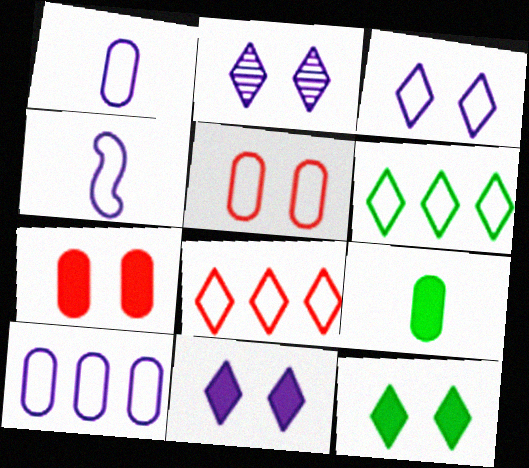[[2, 3, 11], 
[3, 4, 10], 
[4, 5, 6]]